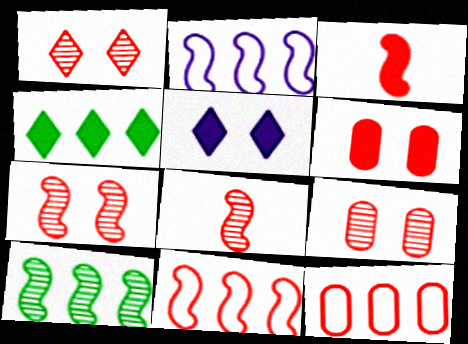[[1, 3, 12], 
[1, 7, 9], 
[3, 7, 11]]